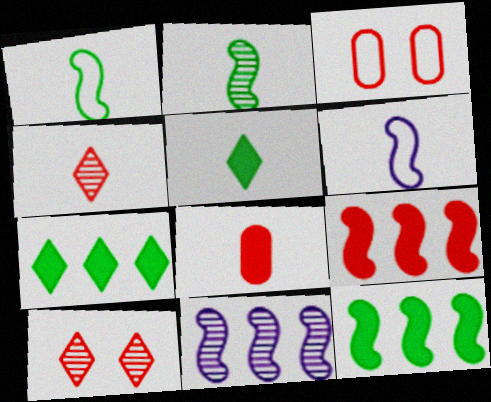[[3, 4, 9], 
[3, 5, 11]]